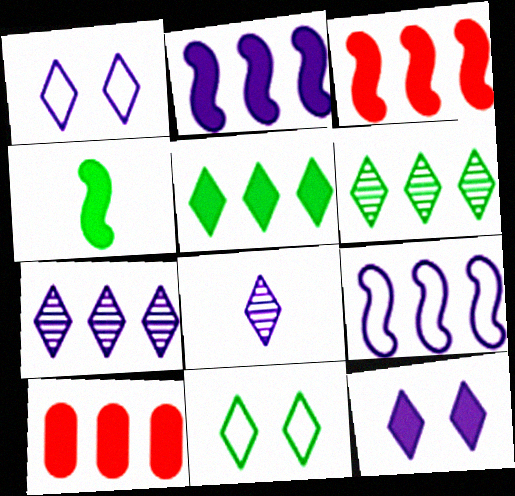[[2, 5, 10], 
[4, 10, 12], 
[6, 9, 10]]